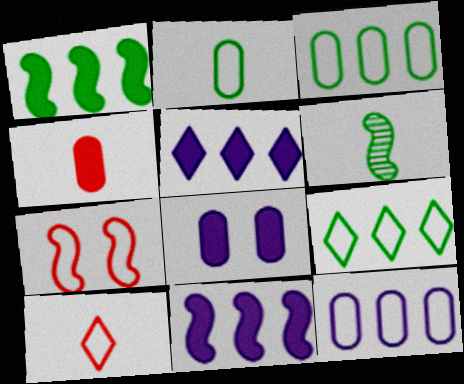[[6, 7, 11]]